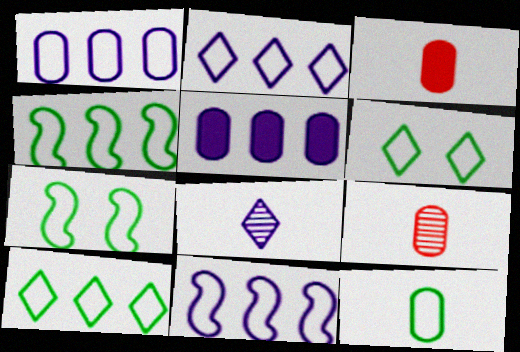[[1, 2, 11], 
[4, 6, 12], 
[7, 10, 12]]